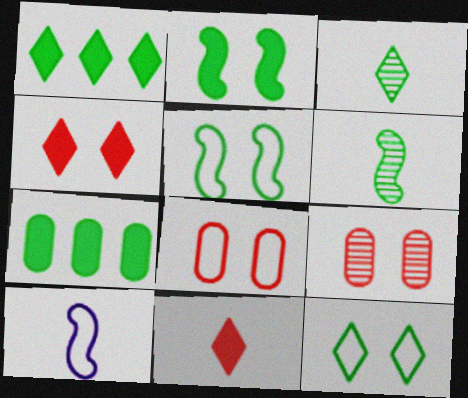[[1, 3, 12], 
[1, 9, 10], 
[3, 5, 7], 
[6, 7, 12]]